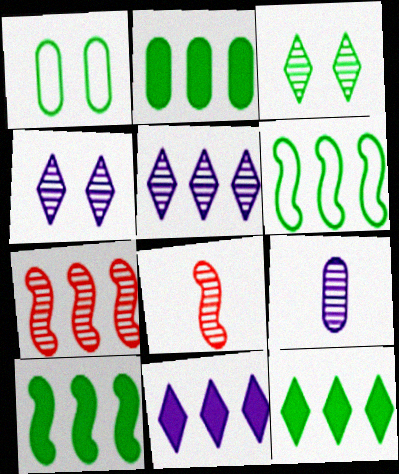[[1, 8, 11], 
[2, 10, 12], 
[3, 7, 9]]